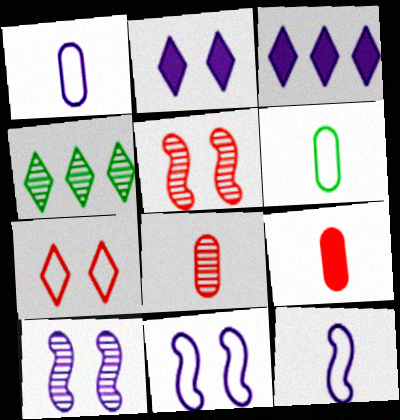[[1, 3, 10], 
[3, 5, 6], 
[4, 8, 10], 
[4, 9, 11]]